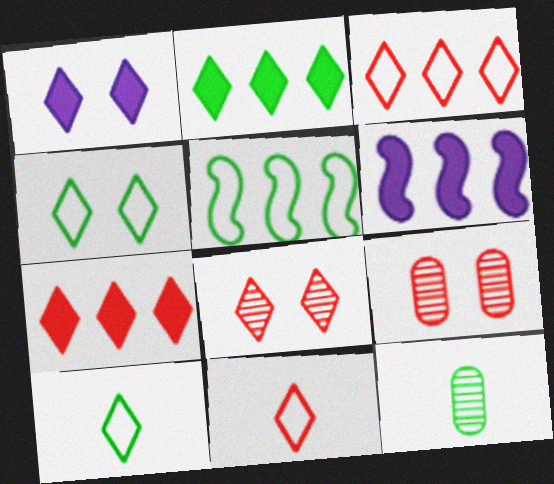[[1, 4, 8], 
[6, 9, 10], 
[7, 8, 11]]